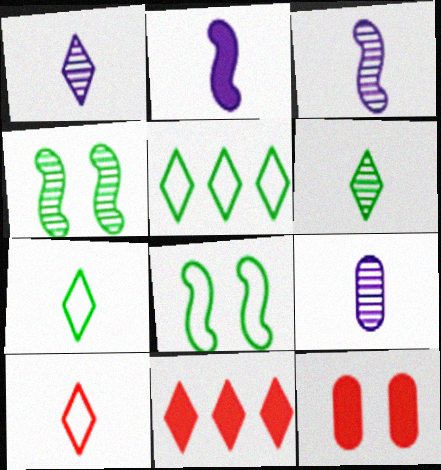[[1, 3, 9], 
[3, 5, 12], 
[8, 9, 11]]